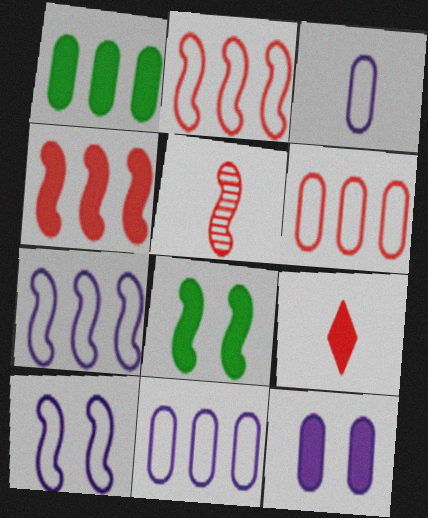[[5, 7, 8]]